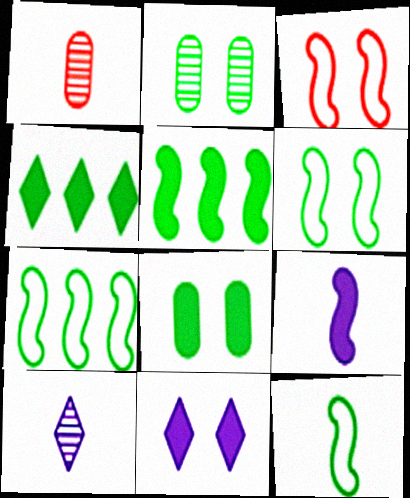[[1, 7, 11], 
[2, 3, 11], 
[2, 4, 12], 
[6, 7, 12]]